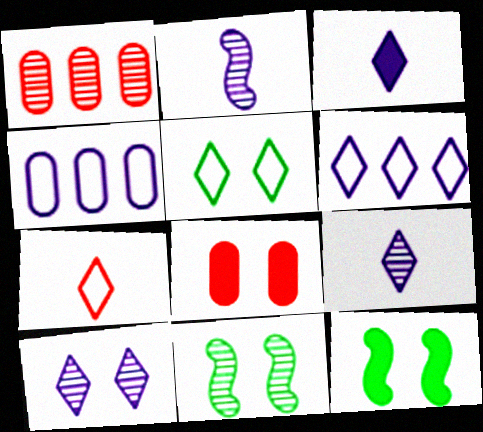[[1, 9, 11], 
[3, 6, 10], 
[5, 6, 7]]